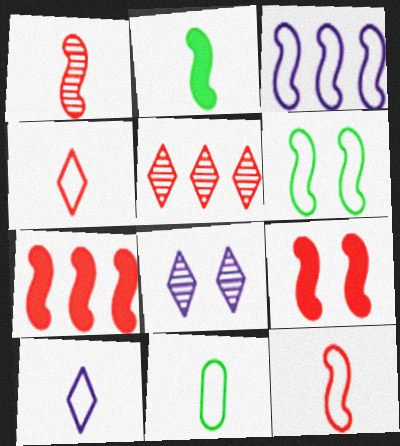[[3, 6, 12], 
[7, 8, 11], 
[10, 11, 12]]